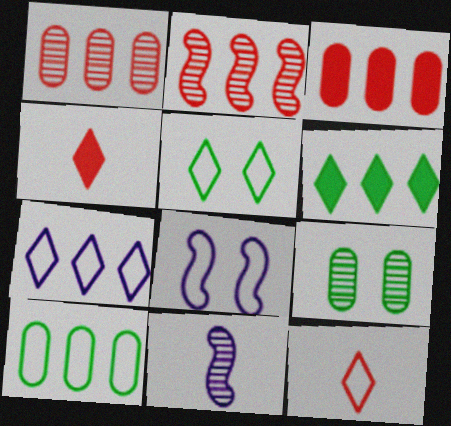[[3, 5, 11], 
[5, 7, 12], 
[8, 10, 12]]